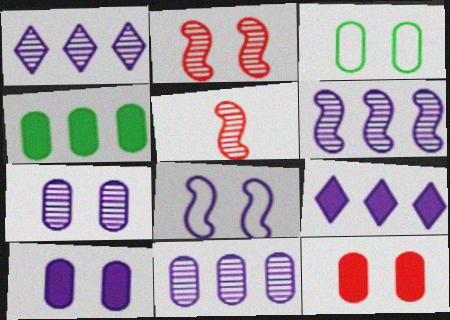[[1, 6, 11], 
[3, 5, 9], 
[3, 7, 12]]